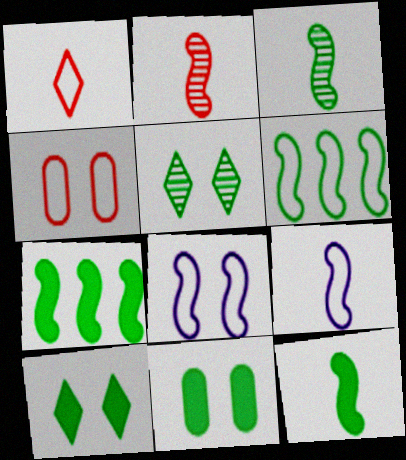[[2, 7, 8], 
[2, 9, 12]]